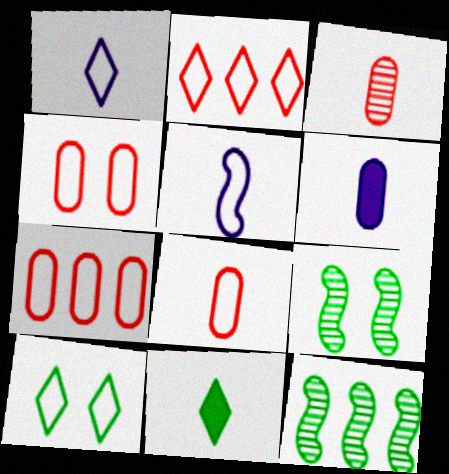[[1, 2, 10], 
[2, 6, 9], 
[3, 5, 11], 
[4, 7, 8], 
[5, 7, 10]]